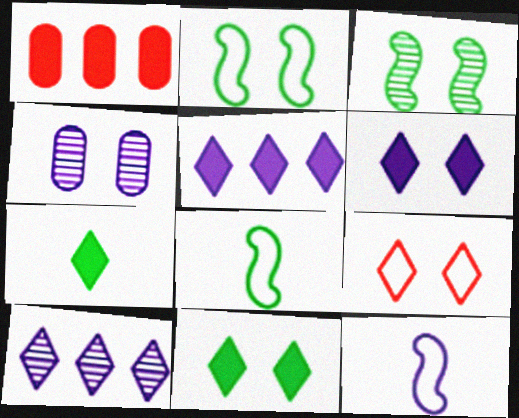[[4, 5, 12], 
[7, 9, 10]]